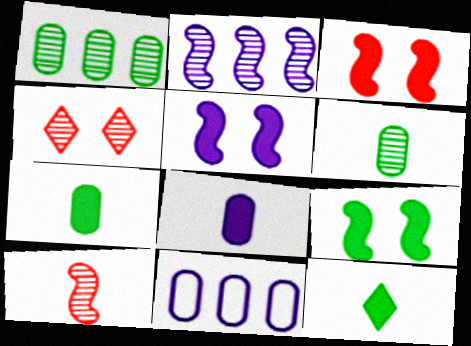[[2, 4, 6], 
[3, 5, 9]]